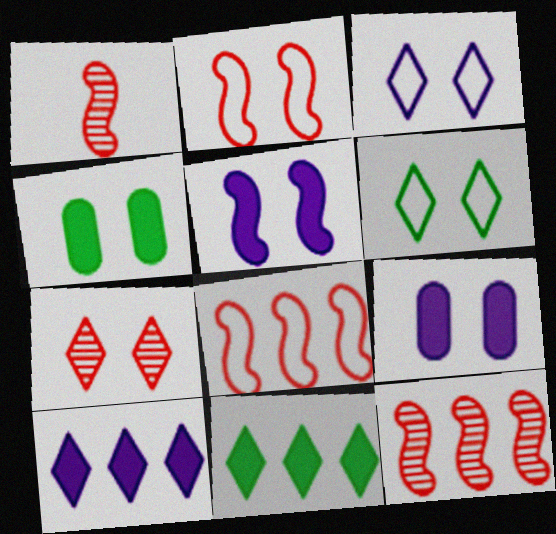[]